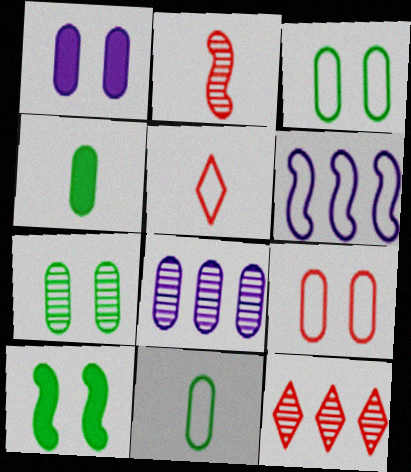[[1, 7, 9], 
[2, 6, 10], 
[3, 5, 6], 
[4, 8, 9], 
[5, 8, 10]]